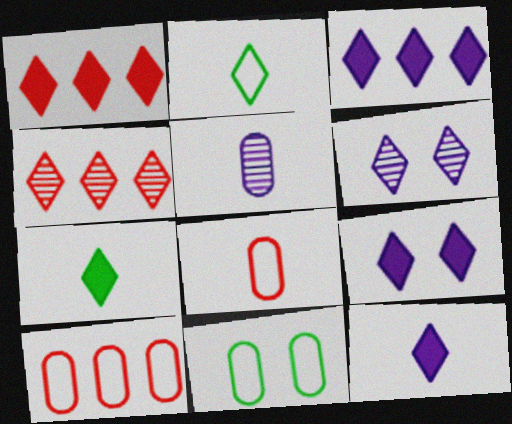[[1, 2, 6], 
[1, 7, 9], 
[2, 4, 9], 
[3, 9, 12]]